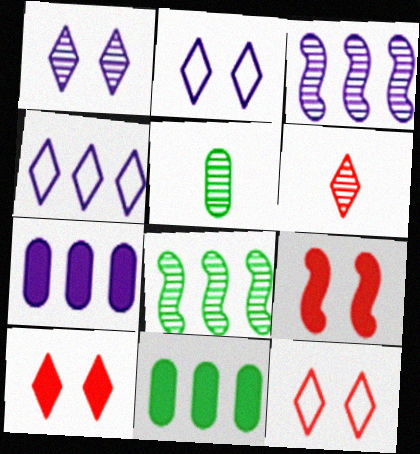[[3, 4, 7], 
[4, 5, 9]]